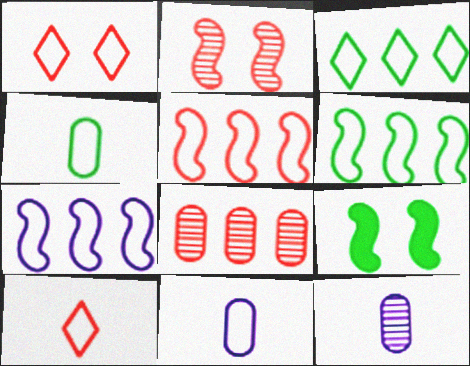[[1, 4, 7], 
[1, 6, 11], 
[5, 6, 7]]